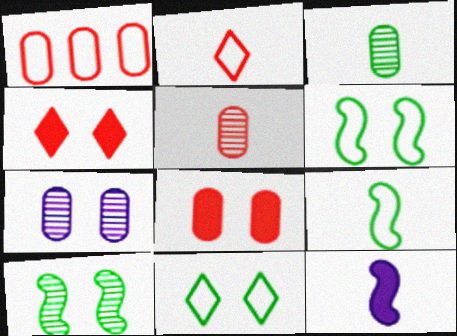[[1, 5, 8], 
[2, 3, 12], 
[4, 6, 7]]